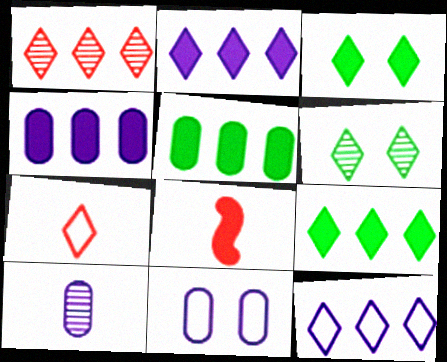[[1, 9, 12], 
[2, 6, 7], 
[3, 4, 8], 
[4, 10, 11]]